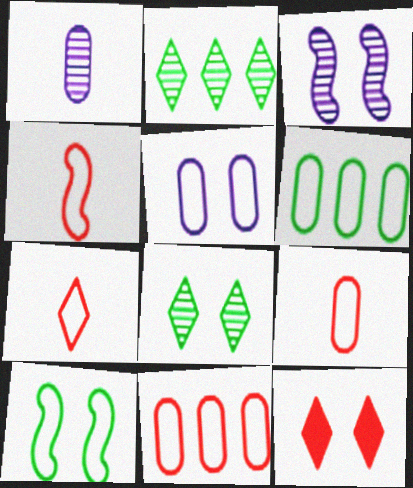[[4, 7, 9], 
[5, 6, 9]]